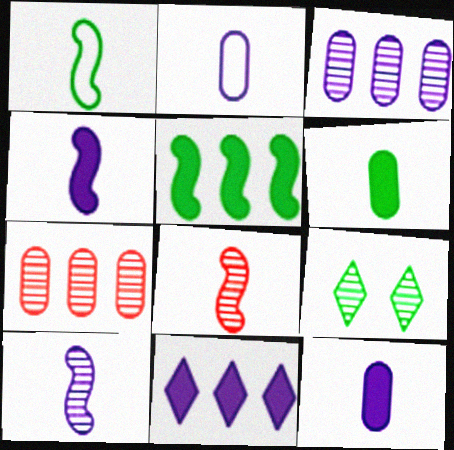[[1, 4, 8], 
[3, 8, 9], 
[7, 9, 10]]